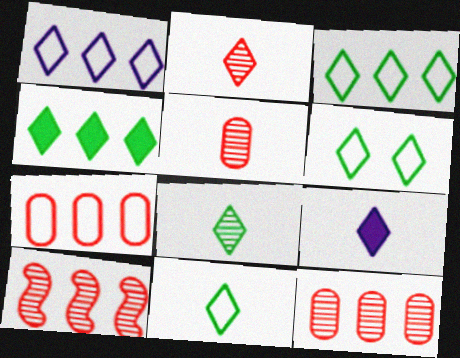[[2, 9, 11], 
[3, 6, 11], 
[4, 6, 8]]